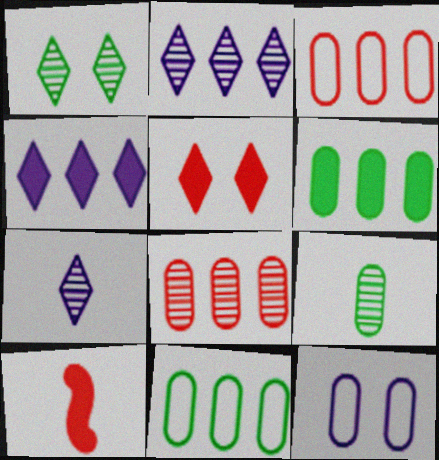[]